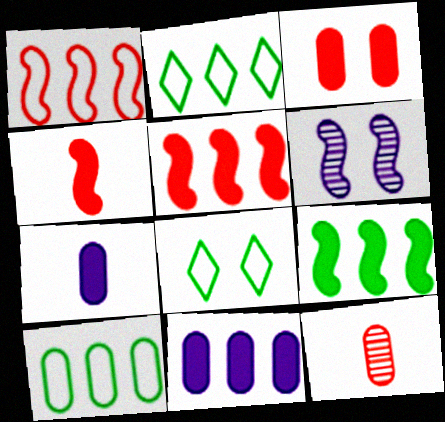[[3, 6, 8]]